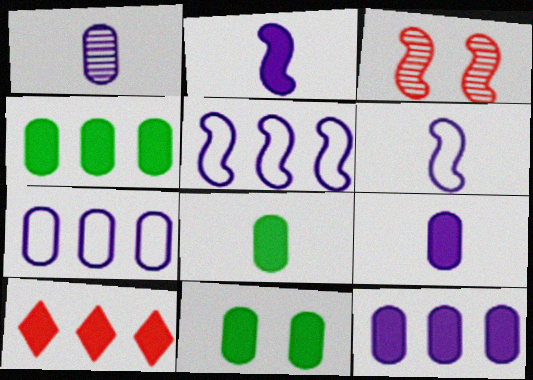[[2, 10, 11], 
[4, 8, 11]]